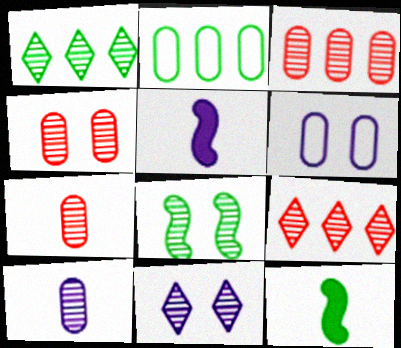[[3, 4, 7], 
[4, 8, 11], 
[6, 9, 12], 
[8, 9, 10]]